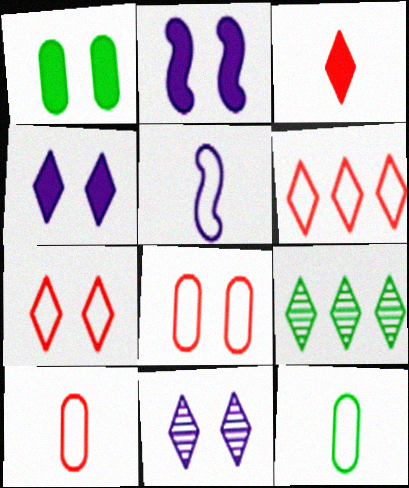[[2, 9, 10]]